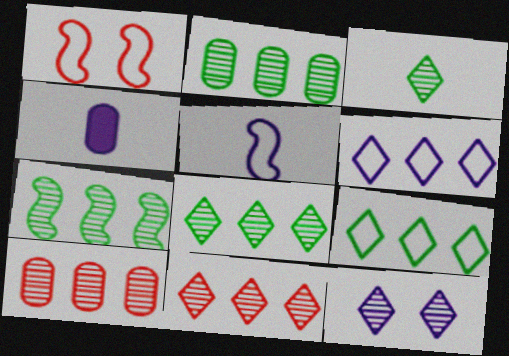[[1, 4, 8], 
[2, 7, 8], 
[3, 11, 12]]